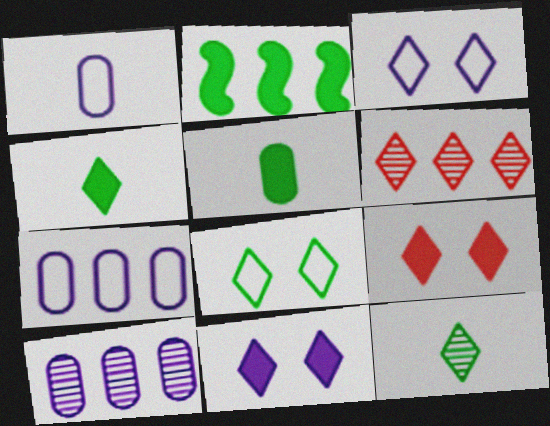[[2, 6, 7], 
[3, 4, 6]]